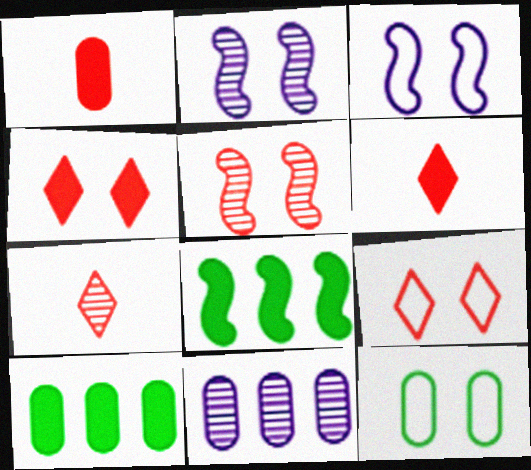[[1, 11, 12], 
[2, 4, 12], 
[3, 7, 10], 
[3, 9, 12]]